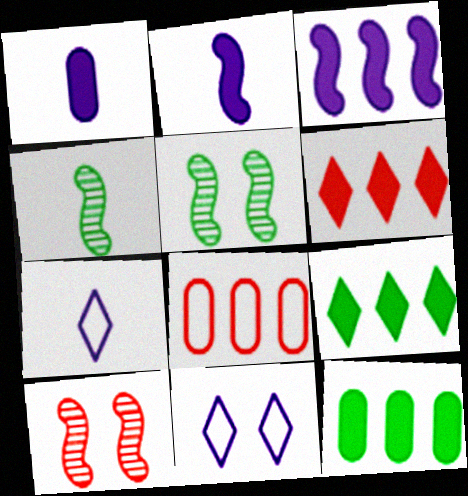[[3, 6, 12], 
[7, 10, 12]]